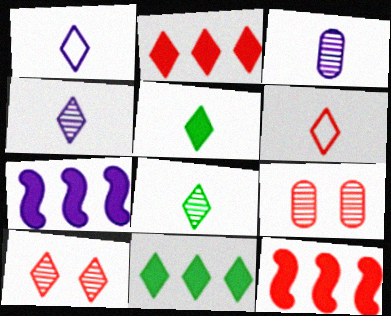[[1, 10, 11], 
[2, 6, 10], 
[4, 5, 6], 
[6, 9, 12]]